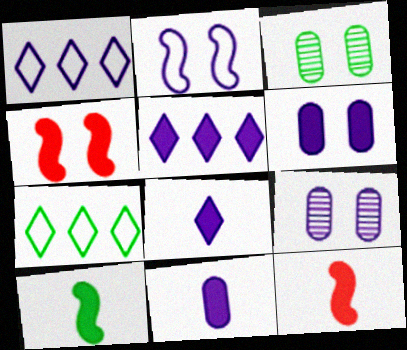[[1, 3, 12], 
[3, 7, 10], 
[7, 9, 12]]